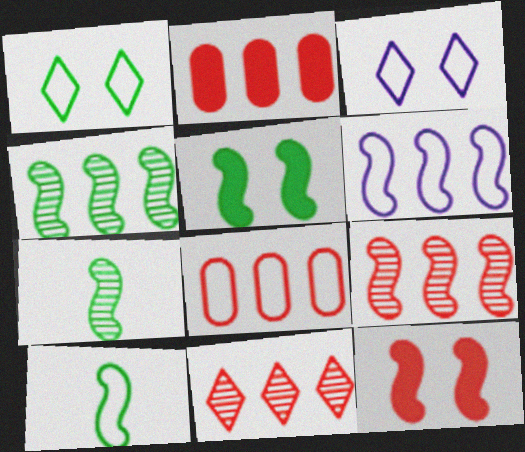[[2, 3, 7], 
[3, 8, 10], 
[4, 5, 10], 
[6, 7, 12]]